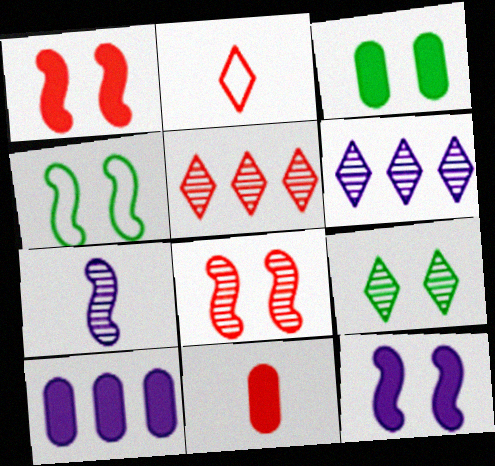[[3, 4, 9], 
[3, 10, 11], 
[4, 6, 11], 
[4, 8, 12]]